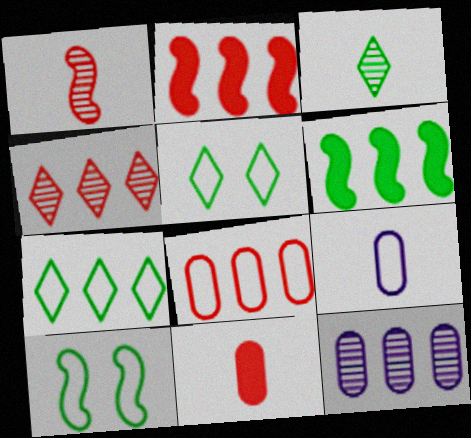[[2, 4, 8], 
[2, 7, 12]]